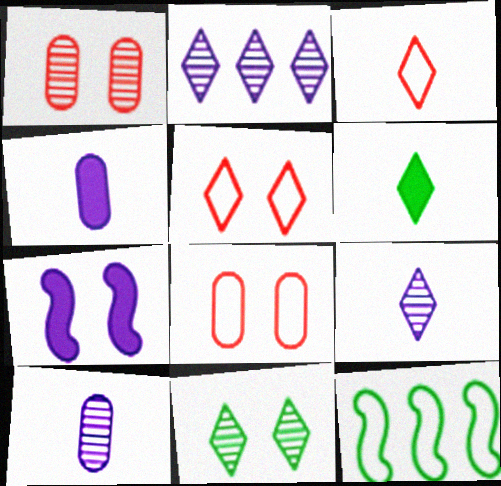[[2, 5, 6], 
[3, 6, 9], 
[7, 8, 11]]